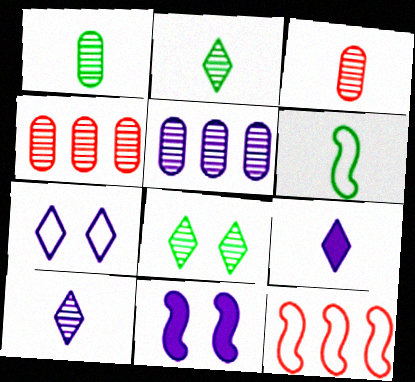[[3, 6, 9]]